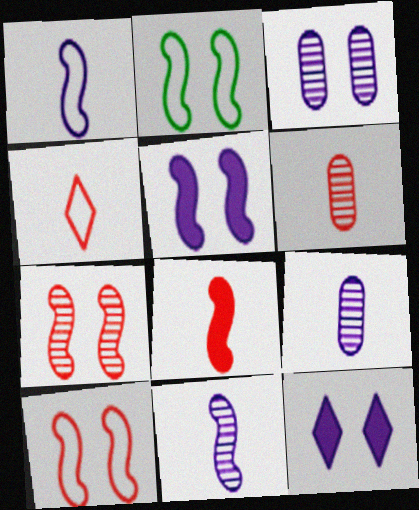[[2, 5, 7], 
[4, 6, 8]]